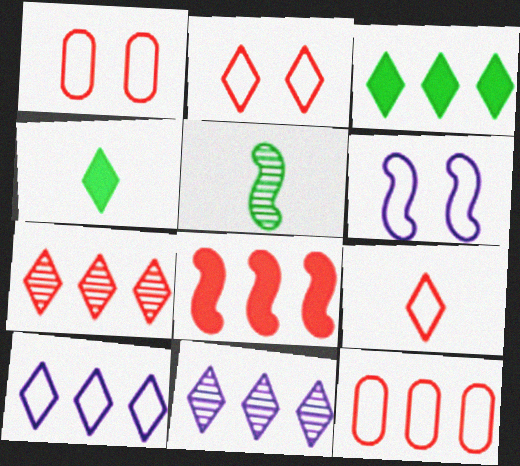[[2, 4, 11], 
[3, 7, 10], 
[5, 6, 8], 
[7, 8, 12]]